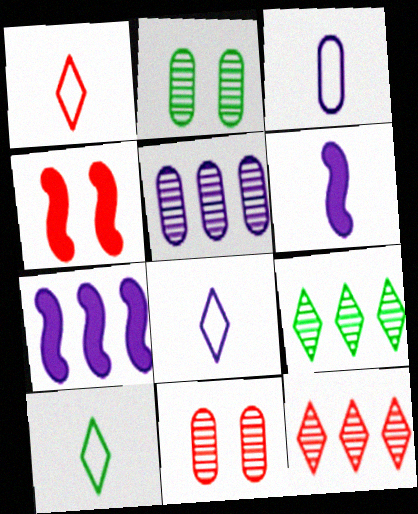[[1, 2, 7], 
[1, 8, 10], 
[3, 4, 9], 
[4, 5, 10], 
[7, 10, 11]]